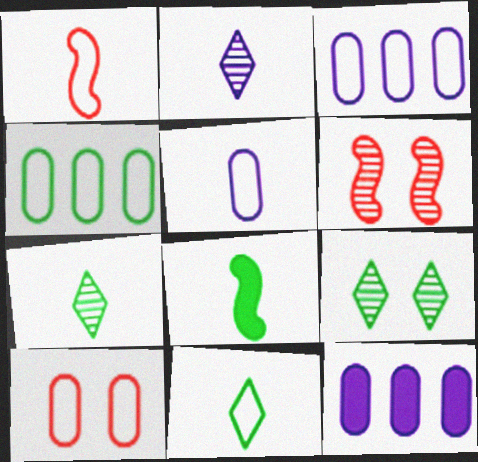[[1, 5, 11], 
[1, 9, 12], 
[4, 5, 10], 
[4, 8, 9], 
[6, 11, 12]]